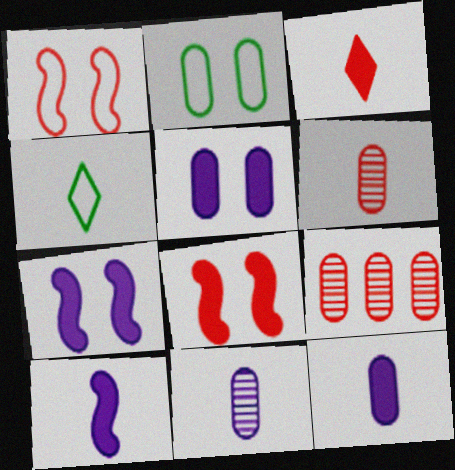[[1, 3, 9], 
[2, 9, 12], 
[4, 6, 10], 
[4, 7, 9]]